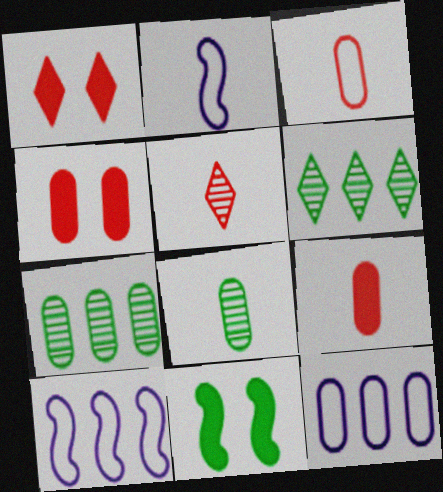[[1, 2, 7], 
[1, 8, 10], 
[2, 4, 6], 
[4, 8, 12], 
[5, 11, 12]]